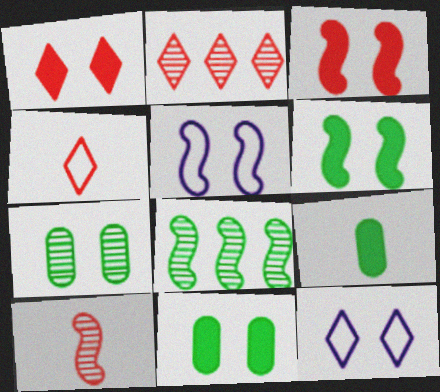[[1, 2, 4], 
[1, 5, 7], 
[2, 5, 9], 
[3, 7, 12]]